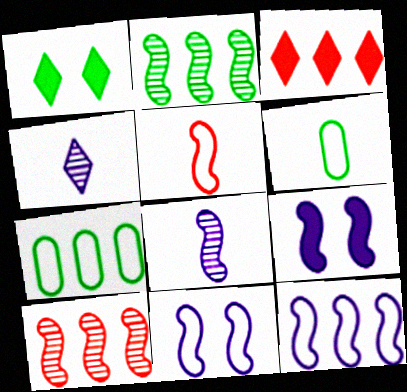[[1, 2, 6], 
[2, 5, 9], 
[8, 9, 12]]